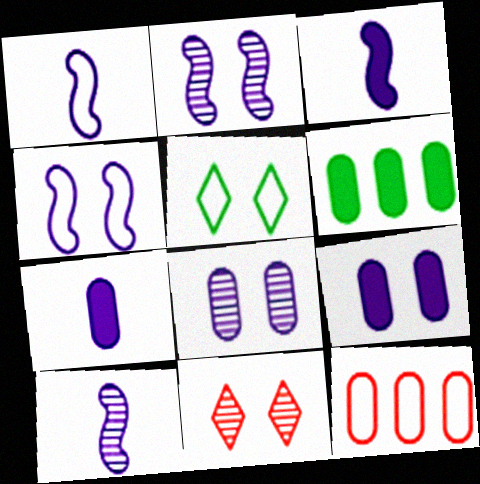[[1, 3, 10], 
[1, 5, 12], 
[1, 6, 11]]